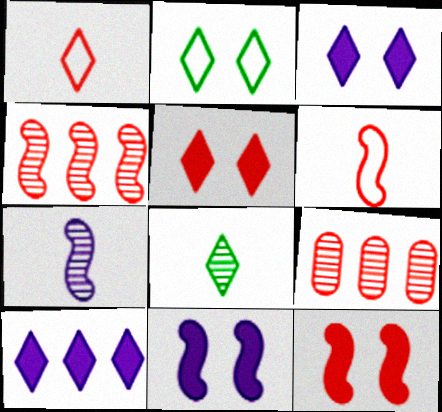[[1, 9, 12], 
[4, 6, 12], 
[5, 6, 9]]